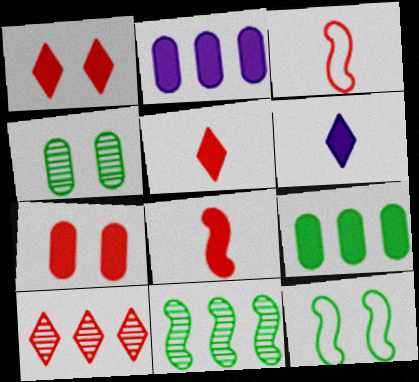[[3, 7, 10]]